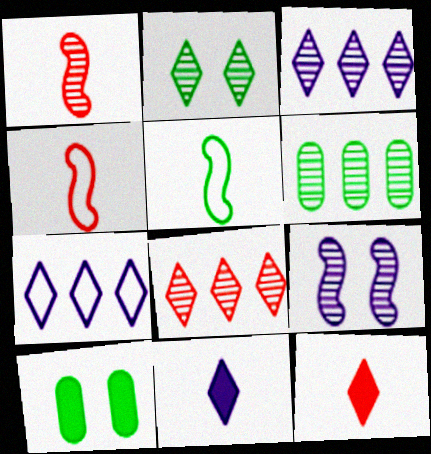[[1, 7, 10], 
[2, 7, 12], 
[3, 4, 10]]